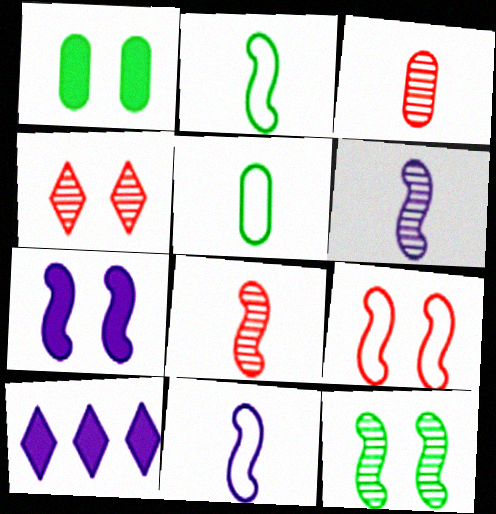[[7, 9, 12]]